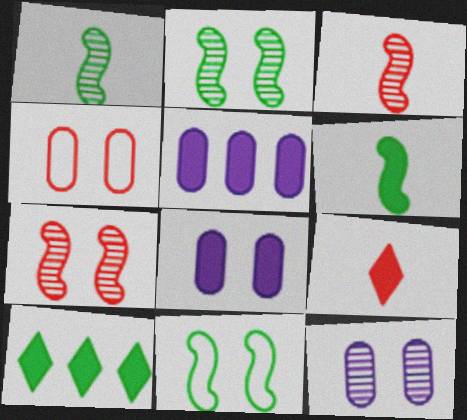[]